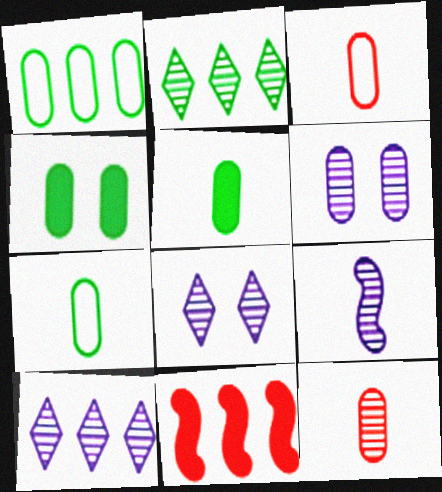[[1, 10, 11], 
[6, 9, 10], 
[7, 8, 11]]